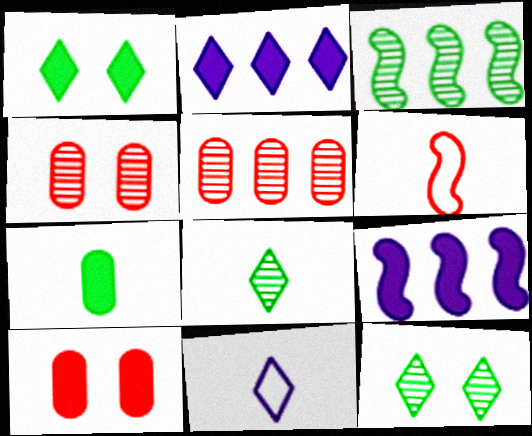[[3, 10, 11]]